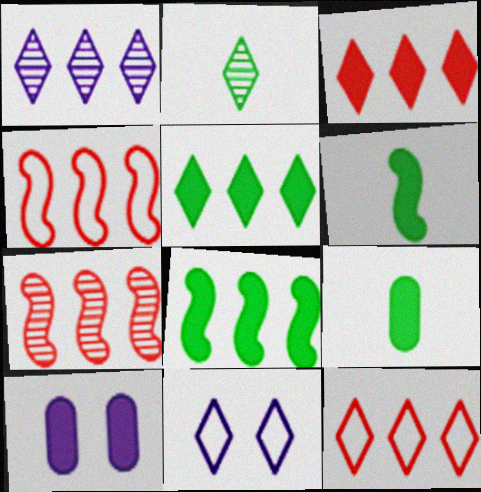[[1, 5, 12], 
[2, 3, 11], 
[2, 4, 10], 
[3, 6, 10], 
[7, 9, 11]]